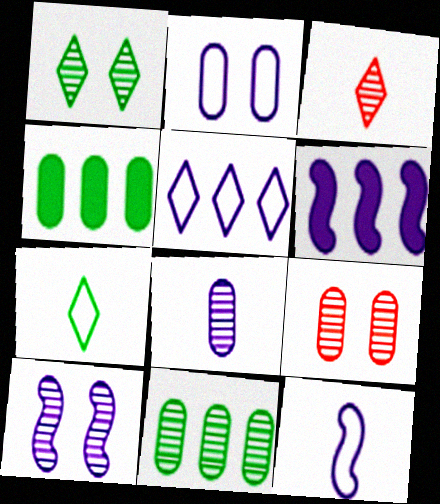[[1, 9, 10], 
[2, 5, 12], 
[3, 10, 11], 
[6, 7, 9], 
[6, 10, 12], 
[8, 9, 11]]